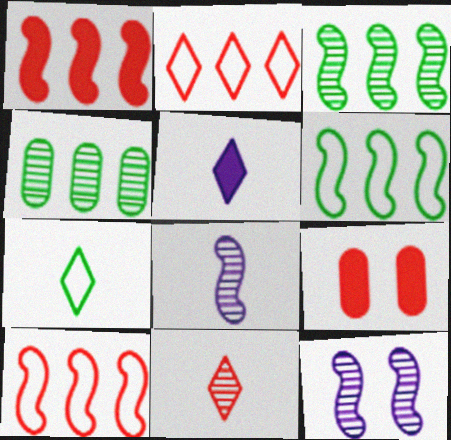[[4, 11, 12], 
[5, 7, 11], 
[9, 10, 11]]